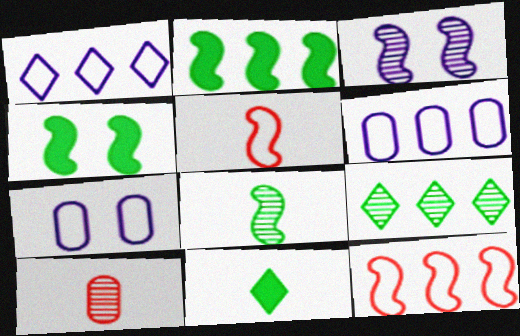[[1, 4, 10], 
[2, 3, 5], 
[3, 9, 10]]